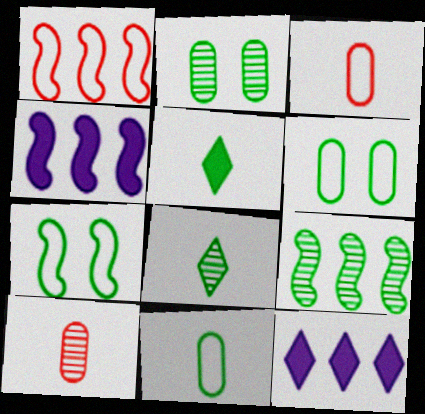[[1, 4, 9], 
[2, 8, 9], 
[5, 6, 9], 
[7, 10, 12]]